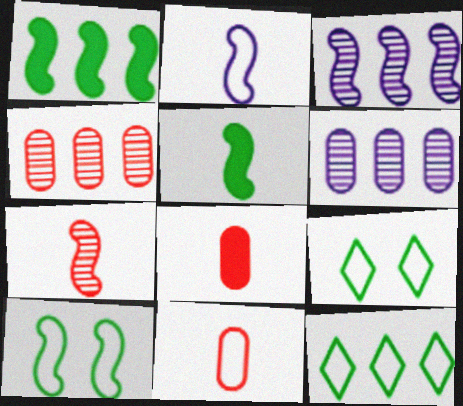[[2, 5, 7], 
[3, 8, 9]]